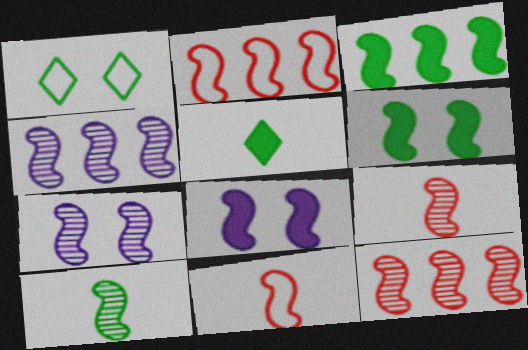[[2, 3, 4], 
[2, 8, 10], 
[3, 7, 11], 
[4, 6, 11], 
[7, 10, 12]]